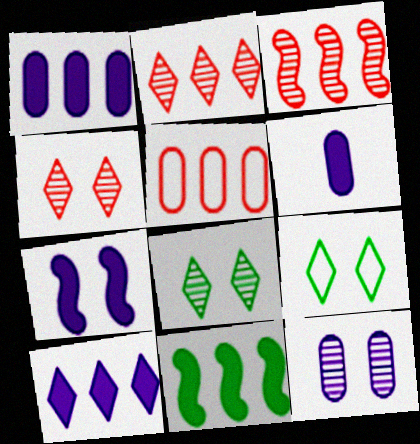[[3, 6, 9], 
[6, 7, 10]]